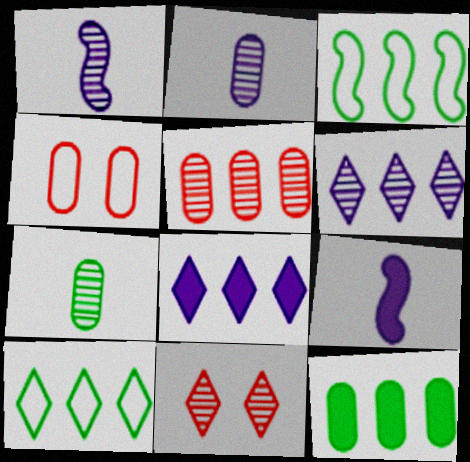[[2, 4, 12], 
[3, 5, 8]]